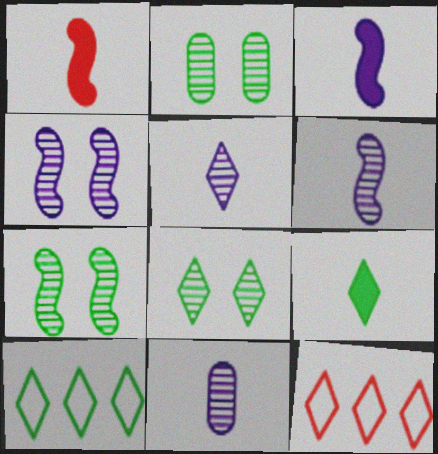[[2, 3, 12], 
[2, 7, 8], 
[5, 6, 11], 
[8, 9, 10]]